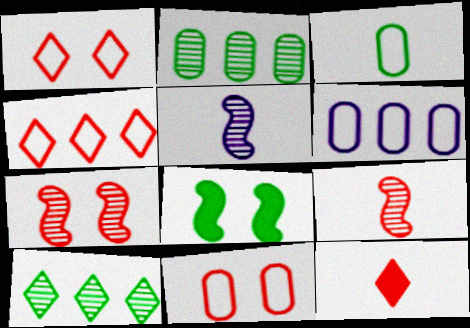[[3, 5, 12], 
[3, 6, 11], 
[3, 8, 10]]